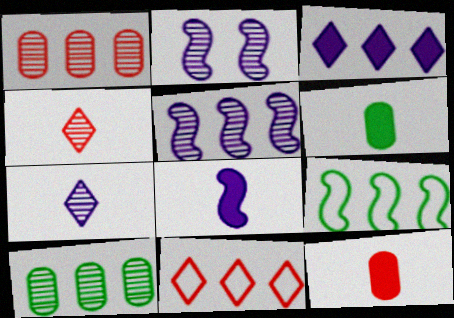[[1, 3, 9], 
[2, 4, 10], 
[2, 6, 11]]